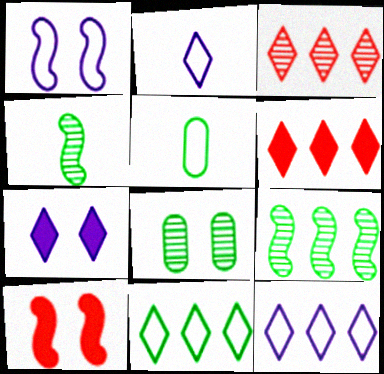[]